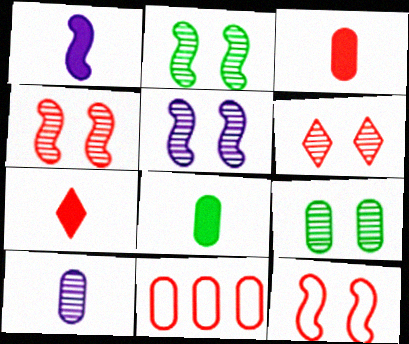[[1, 7, 8], 
[2, 4, 5], 
[4, 7, 11], 
[5, 6, 9]]